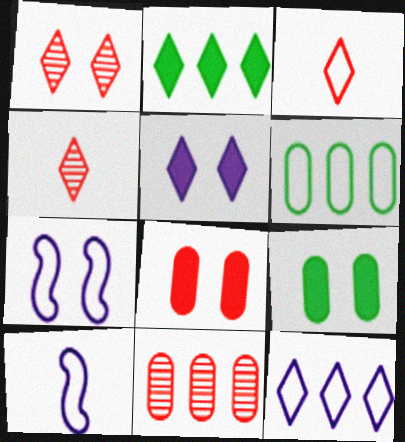[[1, 7, 9], 
[3, 6, 7]]